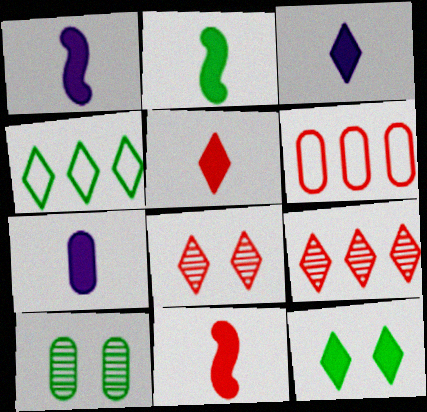[[1, 2, 11], 
[1, 3, 7], 
[2, 4, 10], 
[2, 5, 7], 
[3, 4, 8], 
[6, 7, 10], 
[6, 8, 11]]